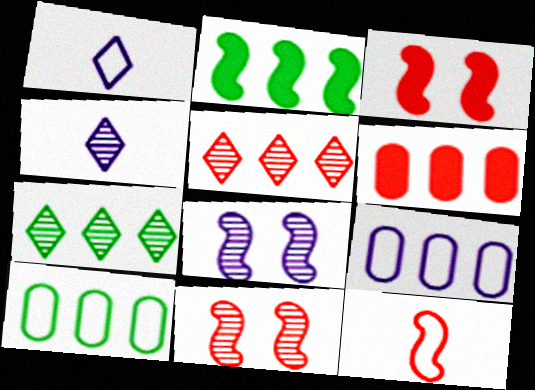[[2, 5, 9], 
[2, 7, 10], 
[2, 8, 12], 
[3, 4, 10]]